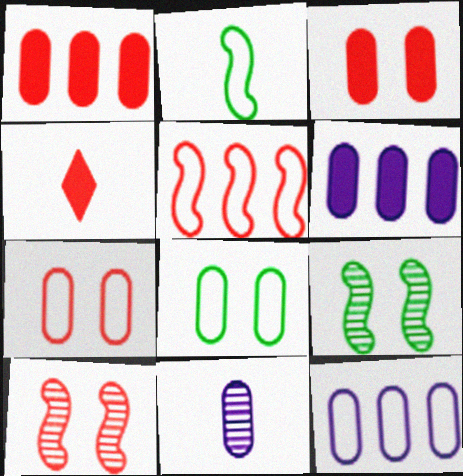[[1, 8, 11], 
[2, 4, 11], 
[4, 9, 12]]